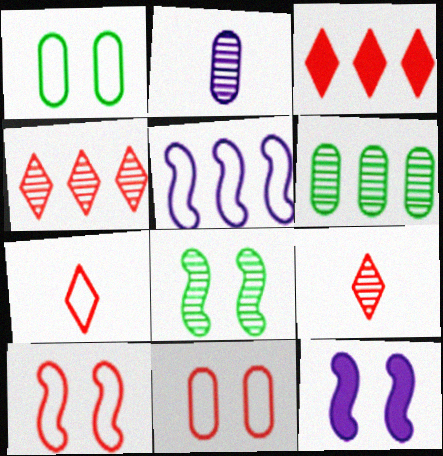[[1, 5, 7], 
[2, 4, 8], 
[3, 5, 6], 
[6, 7, 12], 
[8, 10, 12]]